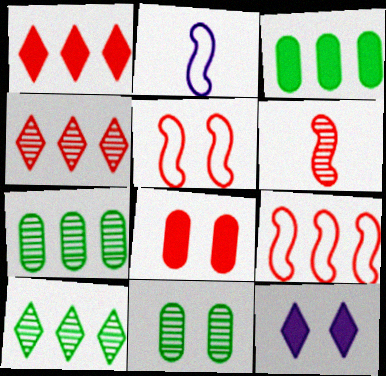[[1, 2, 11], 
[2, 8, 10], 
[5, 11, 12]]